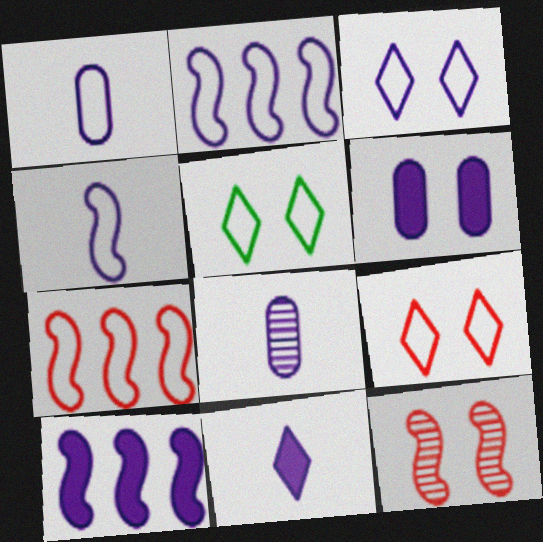[[1, 2, 3], 
[1, 5, 7], 
[3, 5, 9], 
[3, 8, 10], 
[4, 8, 11], 
[5, 6, 12], 
[6, 10, 11]]